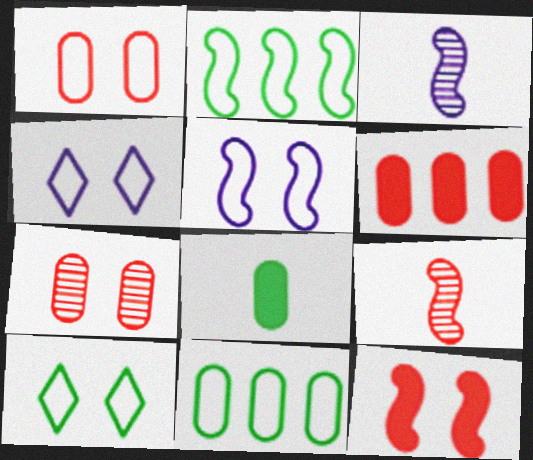[[1, 5, 10], 
[2, 3, 12], 
[3, 6, 10]]